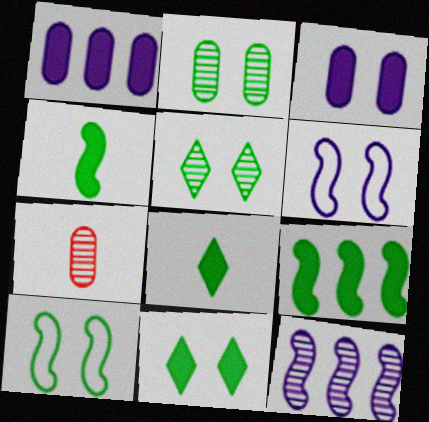[[2, 10, 11], 
[5, 7, 12]]